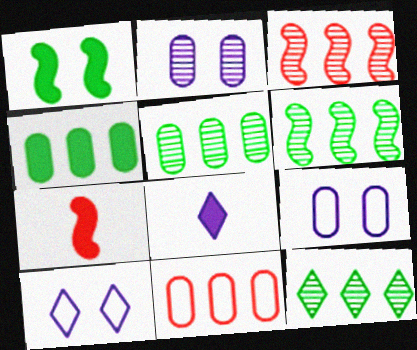[[5, 6, 12], 
[5, 7, 10], 
[7, 9, 12]]